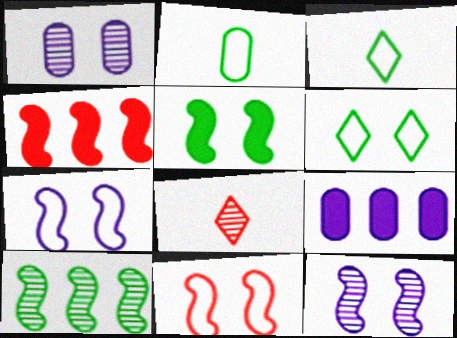[[1, 3, 4], 
[1, 8, 10], 
[5, 11, 12]]